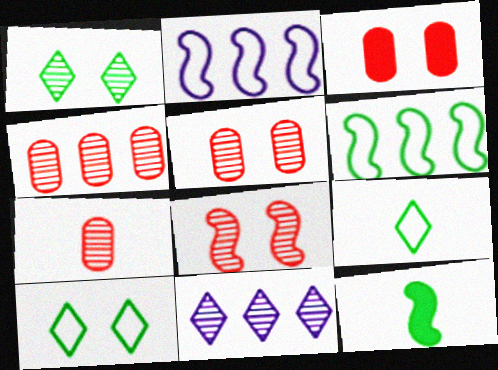[[2, 8, 12], 
[4, 5, 7]]